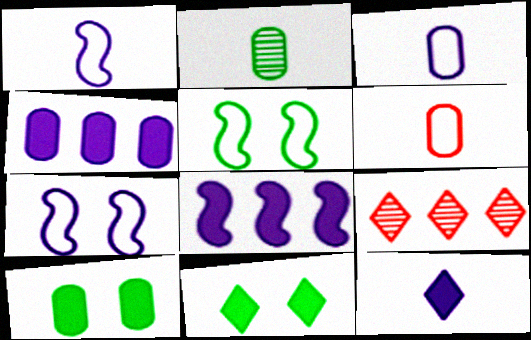[[1, 9, 10]]